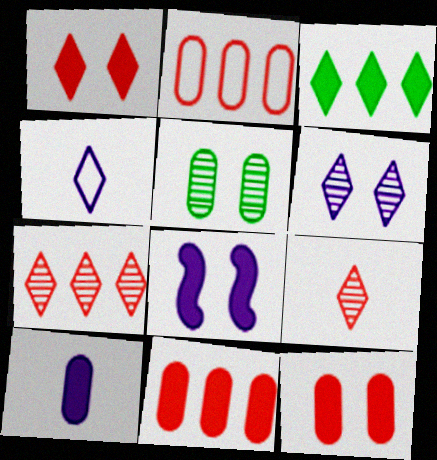[[2, 5, 10]]